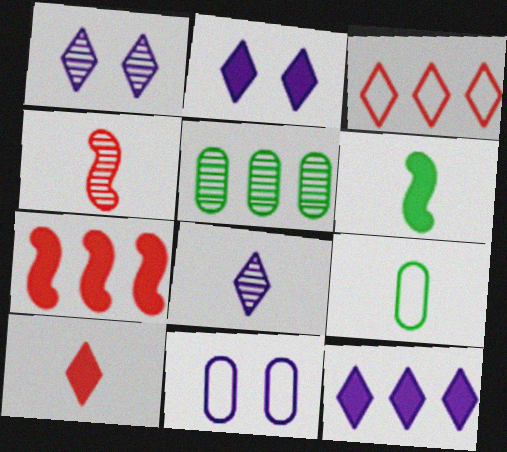[[1, 4, 5], 
[1, 7, 9]]